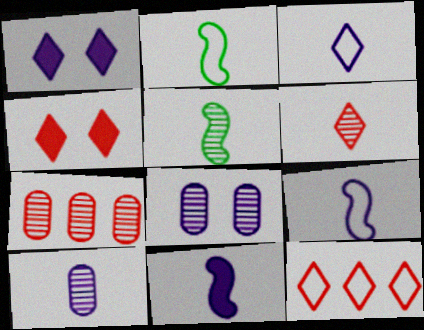[[1, 2, 7], 
[3, 10, 11], 
[4, 6, 12], 
[5, 6, 10]]